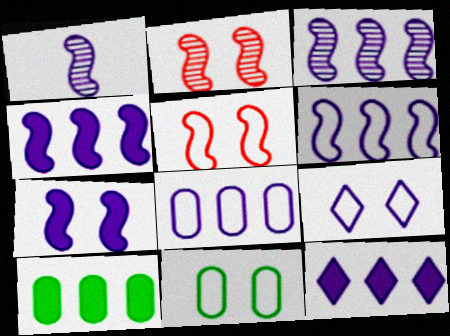[[1, 6, 7], 
[3, 4, 6], 
[3, 8, 12], 
[5, 9, 11]]